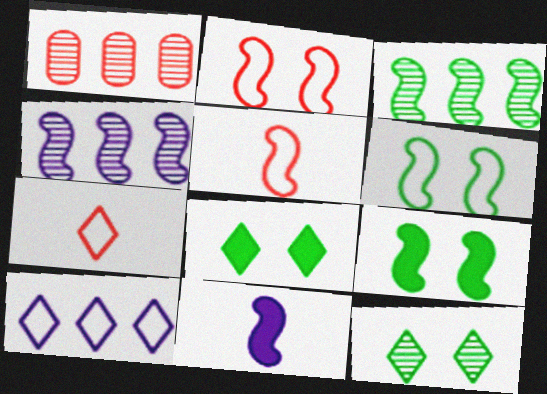[[2, 3, 11], 
[4, 5, 9]]